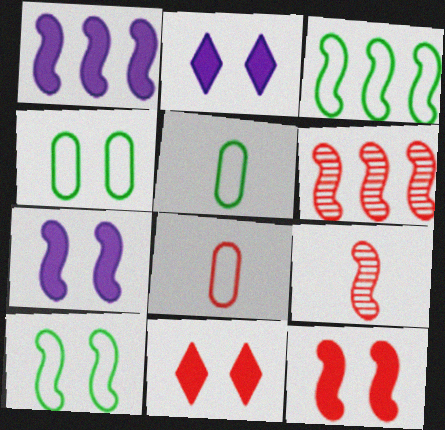[[1, 3, 6], 
[1, 9, 10], 
[2, 5, 6], 
[3, 7, 9], 
[6, 8, 11]]